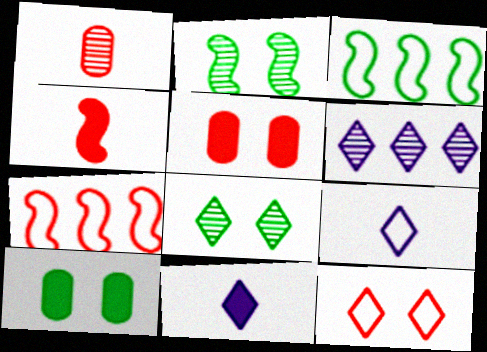[[1, 2, 6]]